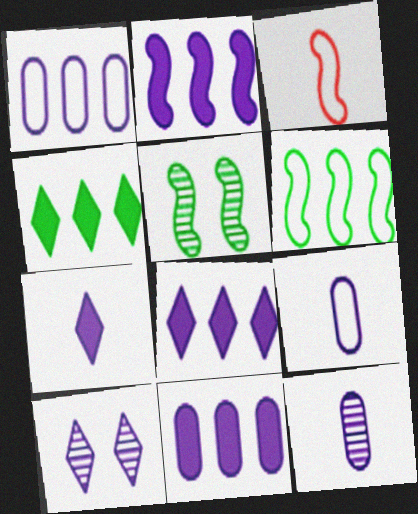[[2, 3, 5], 
[2, 8, 11], 
[2, 9, 10]]